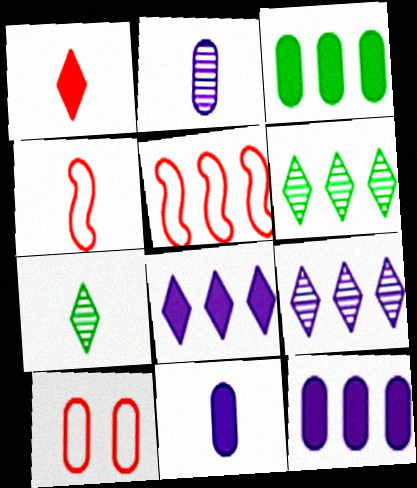[[2, 3, 10], 
[3, 5, 9], 
[4, 7, 11], 
[5, 6, 12]]